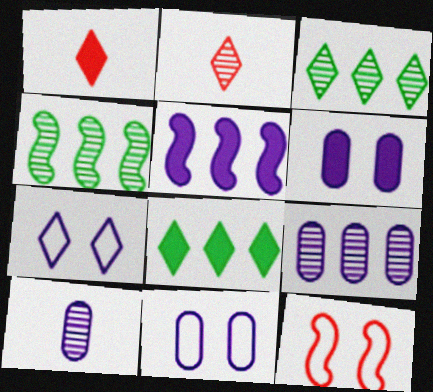[[1, 3, 7], 
[1, 4, 11], 
[2, 7, 8], 
[5, 7, 10], 
[8, 10, 12]]